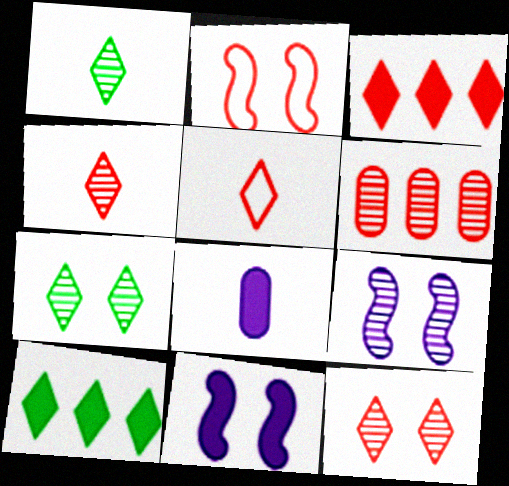[[1, 6, 9], 
[3, 5, 12]]